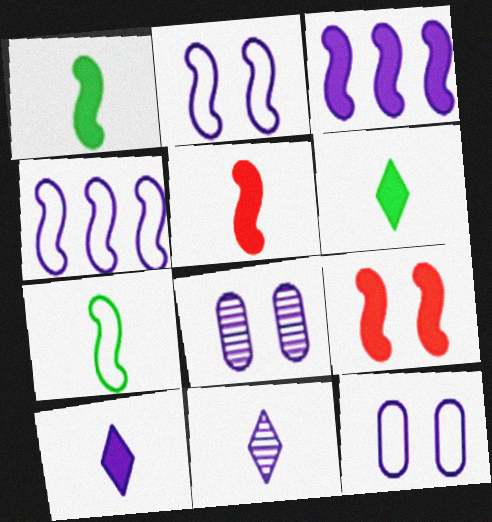[[1, 3, 9], 
[3, 11, 12], 
[4, 8, 10]]